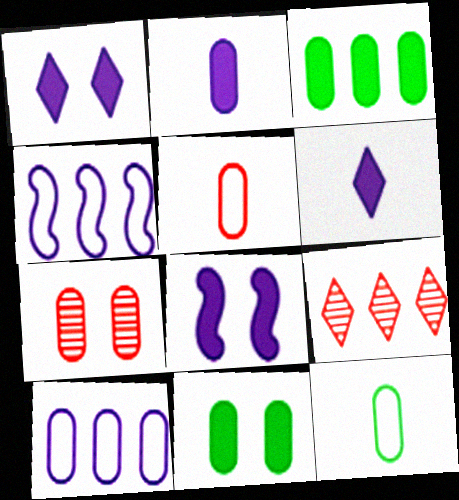[[3, 4, 9], 
[8, 9, 12]]